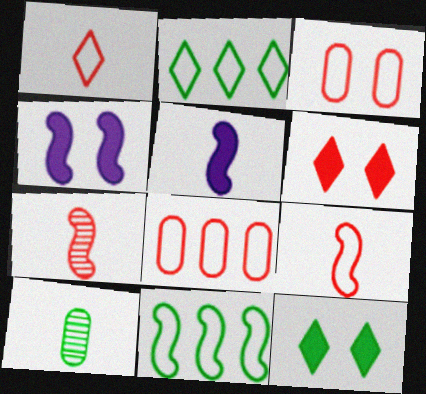[[1, 5, 10], 
[4, 7, 11], 
[6, 7, 8], 
[10, 11, 12]]